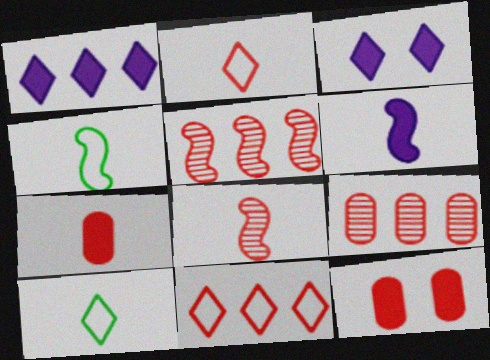[[2, 5, 12], 
[2, 7, 8], 
[3, 4, 9], 
[4, 6, 8], 
[8, 11, 12]]